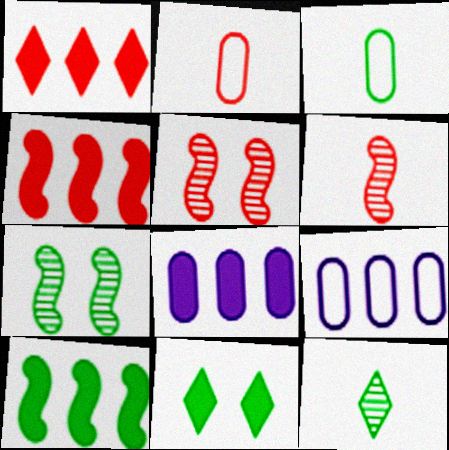[[1, 2, 5], 
[1, 8, 10], 
[6, 9, 11]]